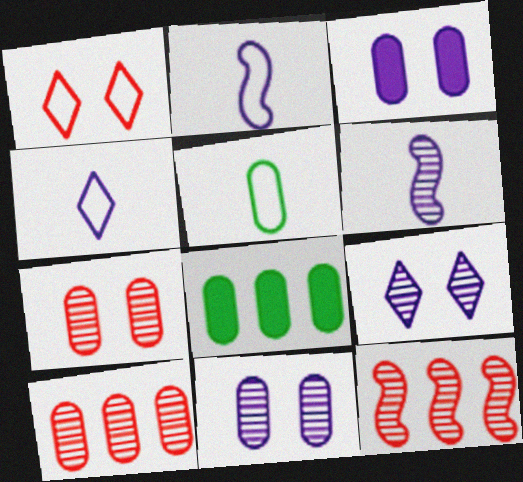[[1, 6, 8], 
[3, 5, 10]]